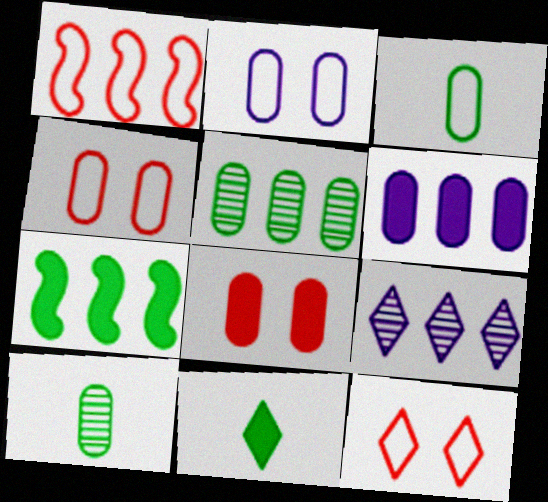[[4, 6, 10], 
[9, 11, 12]]